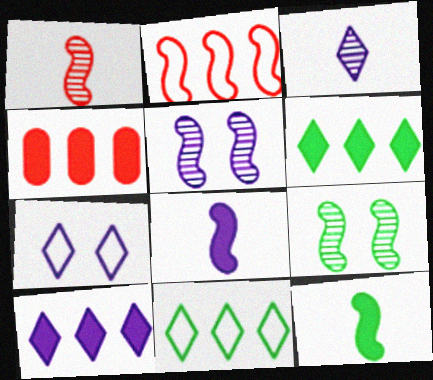[[2, 5, 12], 
[2, 8, 9], 
[3, 7, 10]]